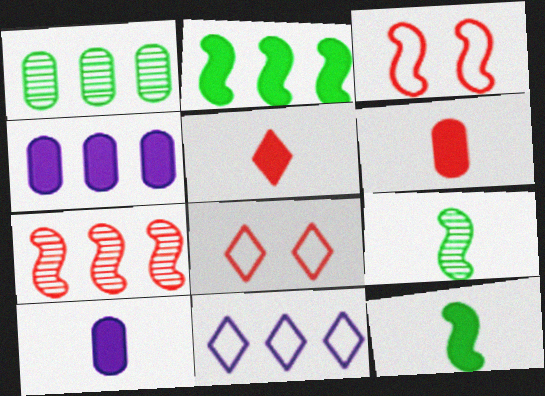[[4, 8, 9], 
[5, 10, 12], 
[6, 7, 8]]